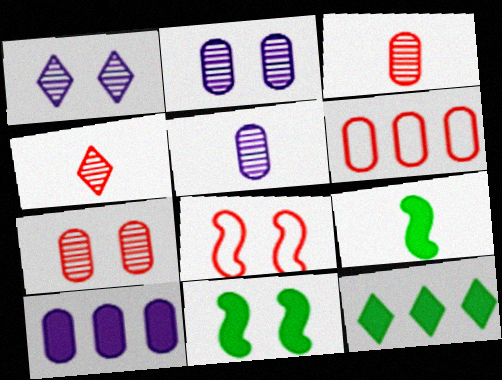[[1, 6, 9], 
[5, 8, 12]]